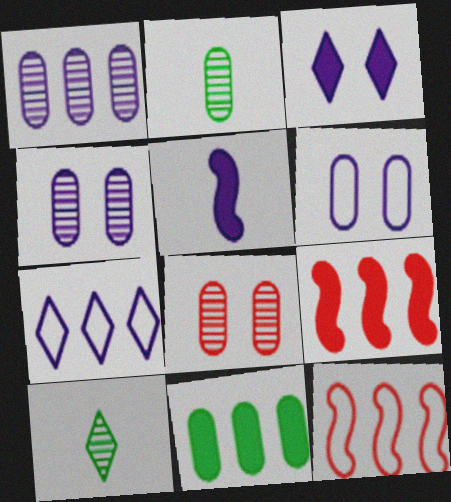[[1, 2, 8], 
[2, 3, 12], 
[4, 5, 7], 
[6, 9, 10]]